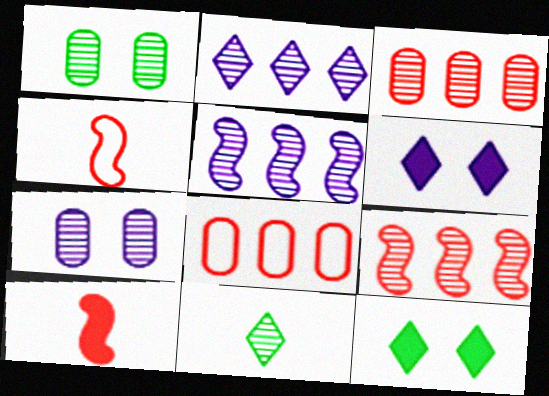[[7, 9, 11]]